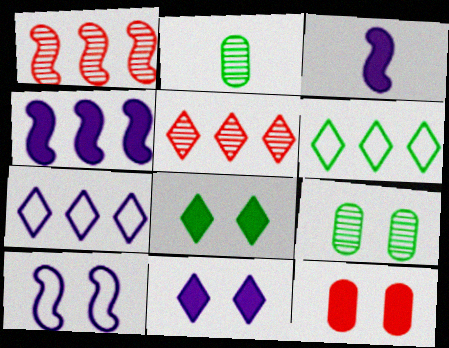[]